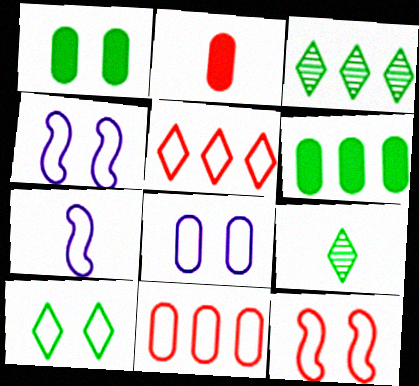[[2, 3, 4], 
[2, 7, 9], 
[7, 10, 11], 
[8, 10, 12]]